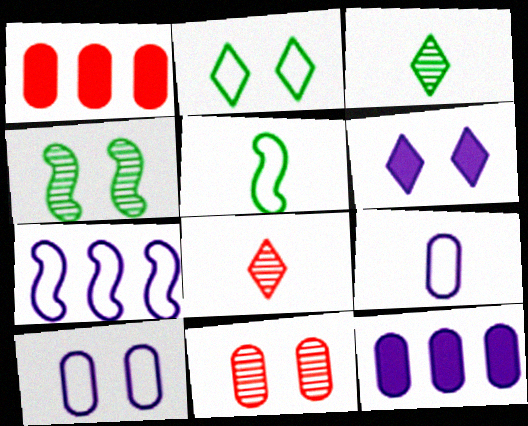[]